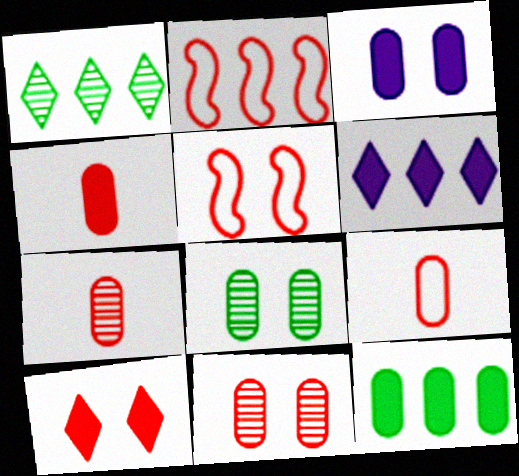[[2, 7, 10], 
[3, 4, 12], 
[4, 7, 9], 
[5, 10, 11]]